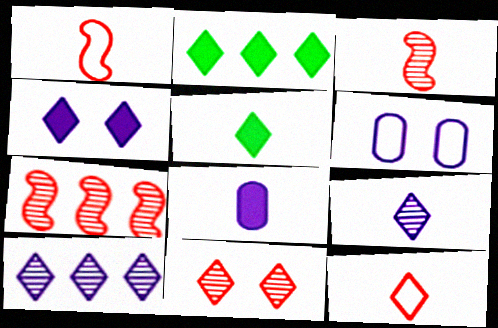[[2, 3, 6], 
[5, 6, 7], 
[5, 9, 12]]